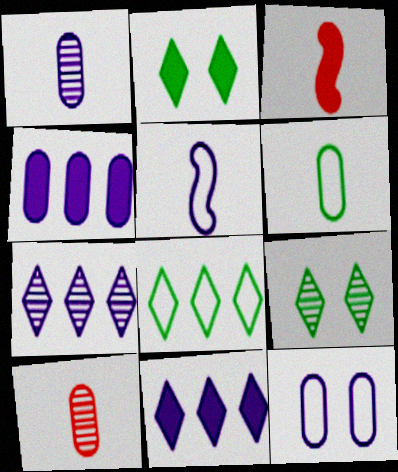[[1, 4, 12], 
[2, 3, 4]]